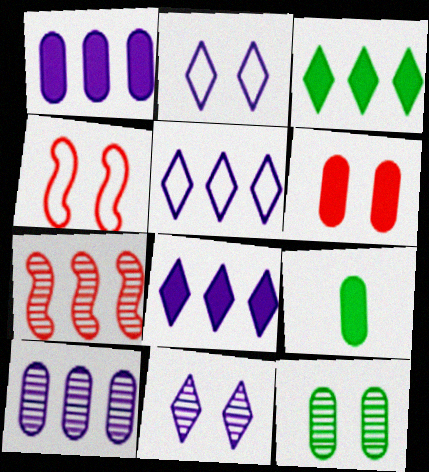[[1, 6, 9], 
[2, 7, 9]]